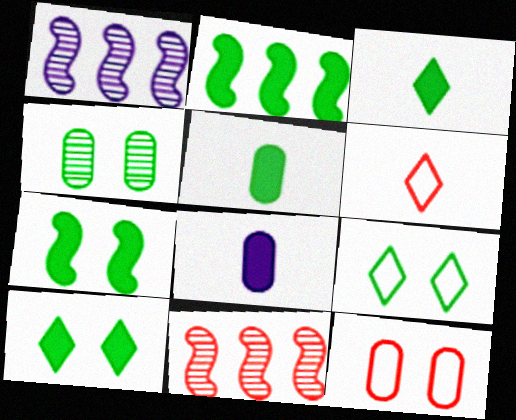[[1, 3, 12], 
[2, 5, 10], 
[4, 7, 9], 
[8, 9, 11]]